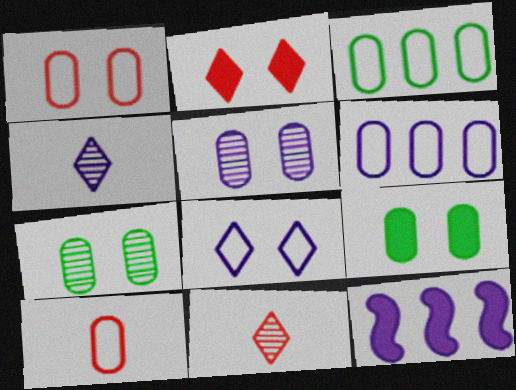[[1, 5, 9]]